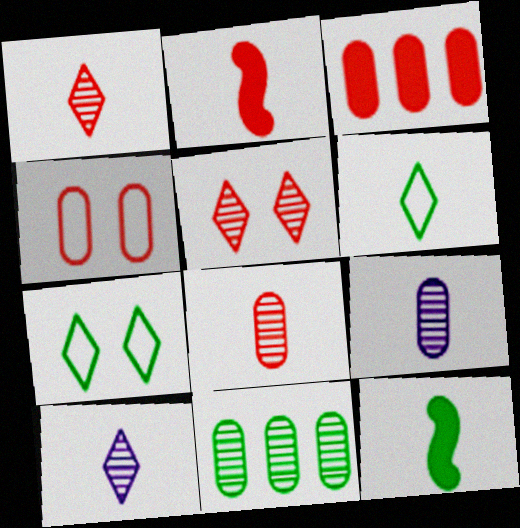[[2, 6, 9], 
[3, 4, 8], 
[7, 11, 12]]